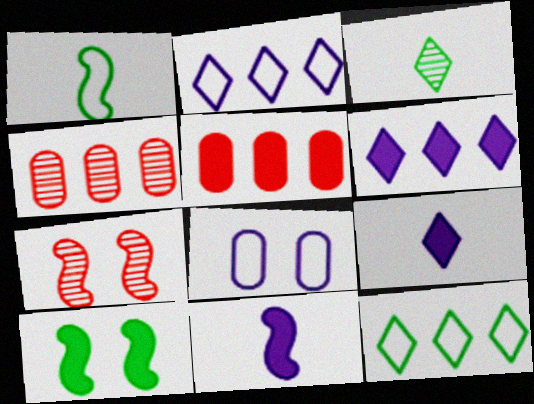[[5, 9, 10]]